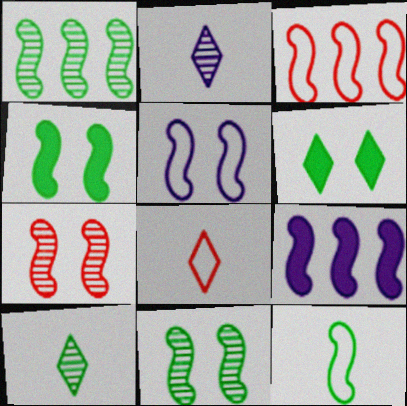[[1, 3, 9], 
[1, 4, 12], 
[3, 5, 12], 
[4, 5, 7], 
[7, 9, 12]]